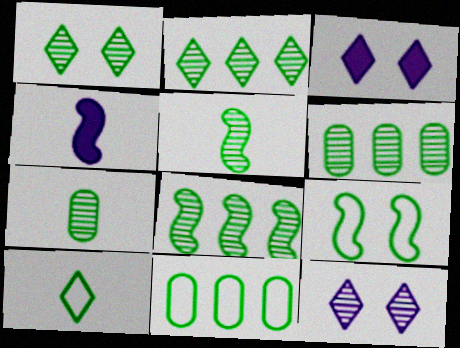[[1, 5, 6], 
[1, 7, 8], 
[2, 6, 8], 
[9, 10, 11]]